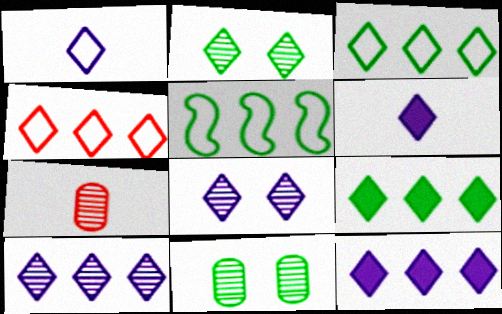[[1, 8, 12], 
[2, 4, 6], 
[4, 9, 10]]